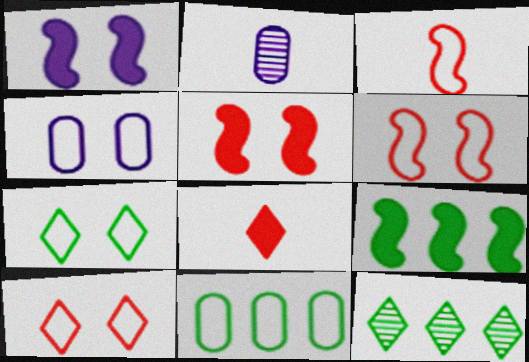[[2, 9, 10], 
[4, 6, 7], 
[9, 11, 12]]